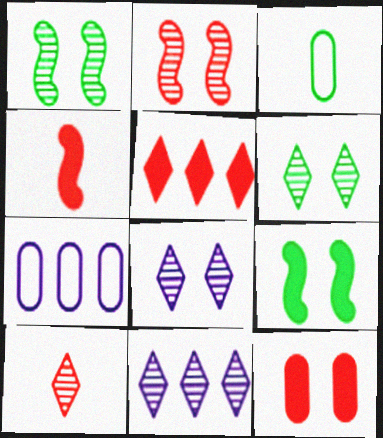[[4, 5, 12], 
[4, 6, 7], 
[6, 10, 11], 
[7, 9, 10]]